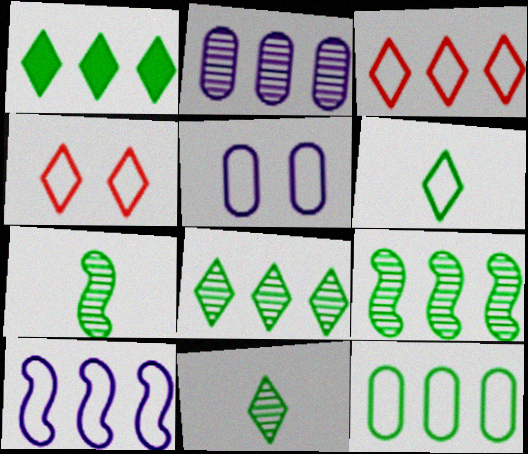[[1, 9, 12], 
[3, 10, 12]]